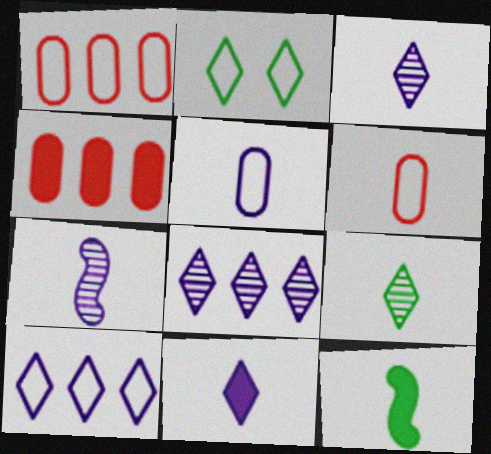[[2, 4, 7], 
[3, 6, 12], 
[5, 7, 11]]